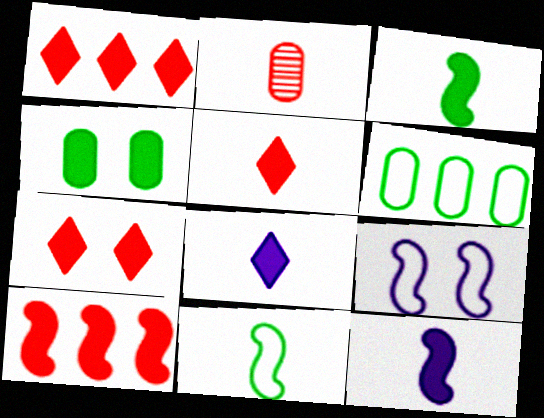[[1, 4, 12], 
[1, 5, 7], 
[2, 8, 11], 
[4, 8, 10]]